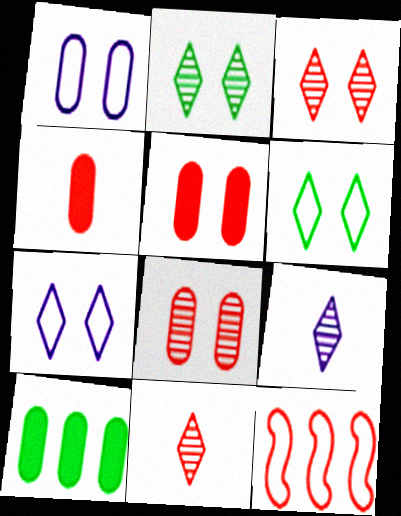[[3, 4, 12], 
[5, 11, 12]]